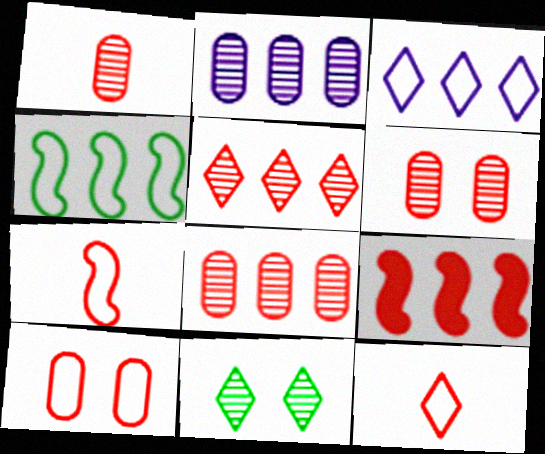[[1, 6, 8], 
[6, 9, 12]]